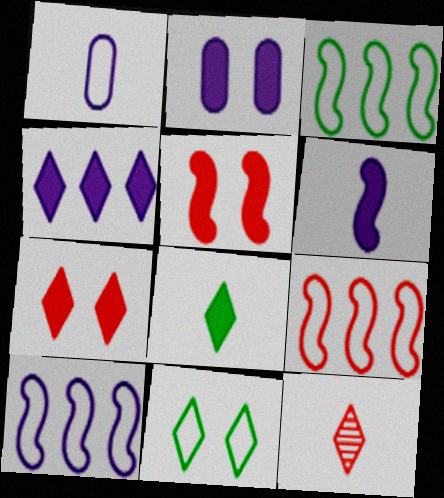[[1, 9, 11], 
[2, 3, 12], 
[2, 4, 6], 
[3, 9, 10], 
[4, 7, 8], 
[4, 11, 12]]